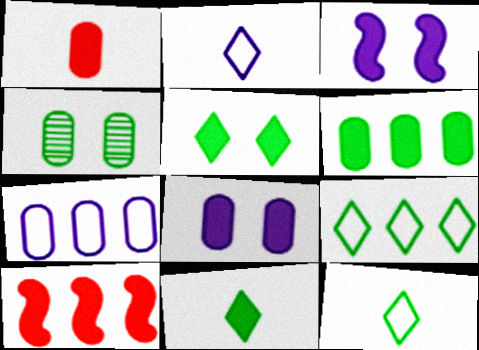[[1, 4, 7], 
[1, 6, 8], 
[2, 4, 10], 
[8, 10, 11]]